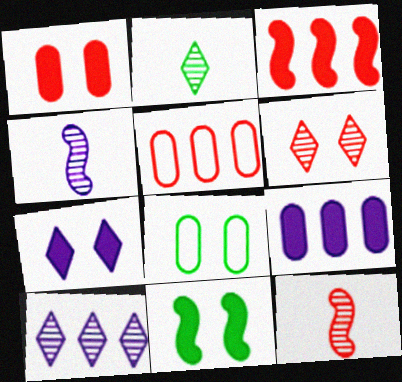[[1, 7, 11], 
[2, 6, 10]]